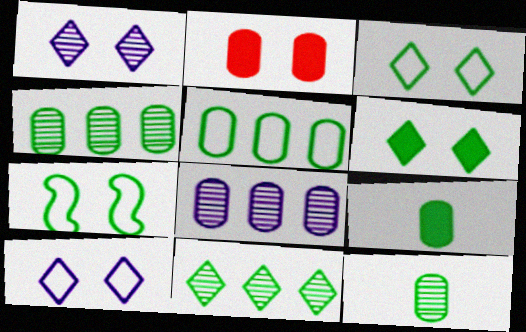[[1, 2, 7], 
[7, 9, 11]]